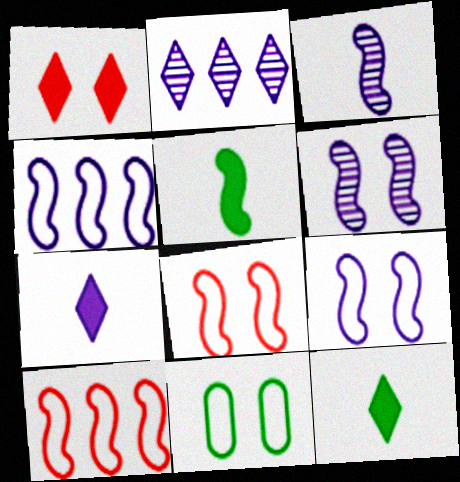[[1, 6, 11], 
[5, 6, 10]]